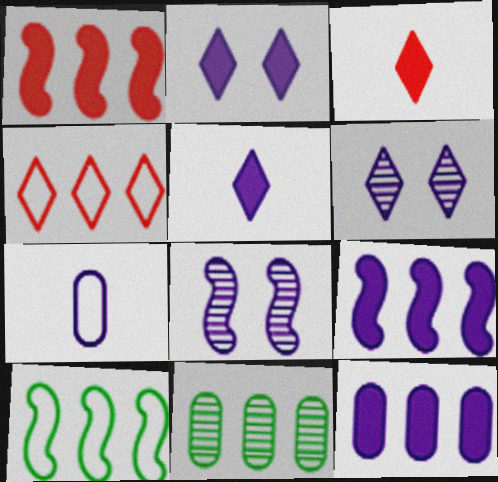[[4, 9, 11], 
[6, 7, 9]]